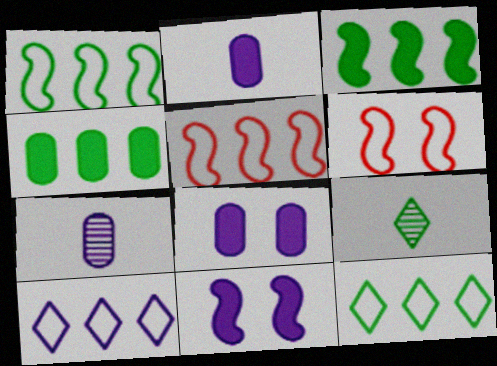[[5, 8, 9], 
[7, 10, 11]]